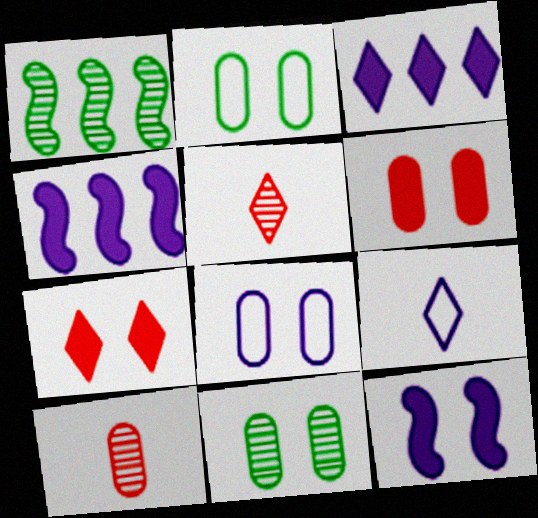[[1, 6, 9], 
[2, 4, 5], 
[6, 8, 11]]